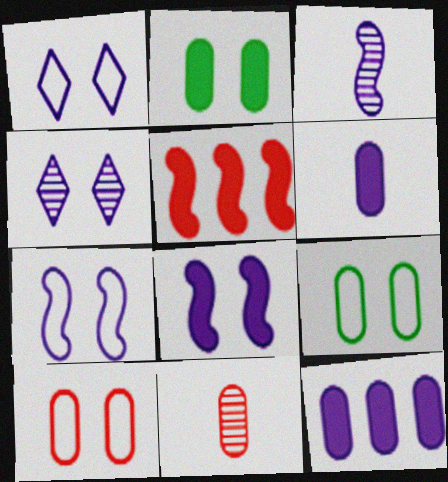[[1, 3, 12], 
[9, 11, 12]]